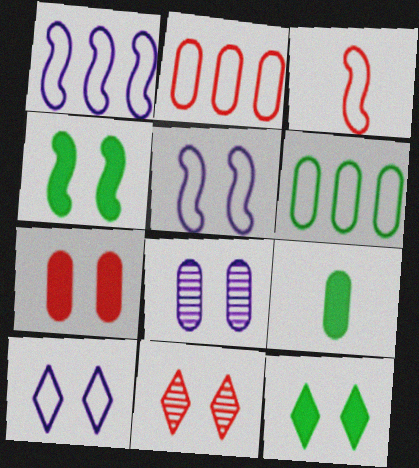[[1, 9, 11], 
[2, 8, 9], 
[3, 6, 10], 
[10, 11, 12]]